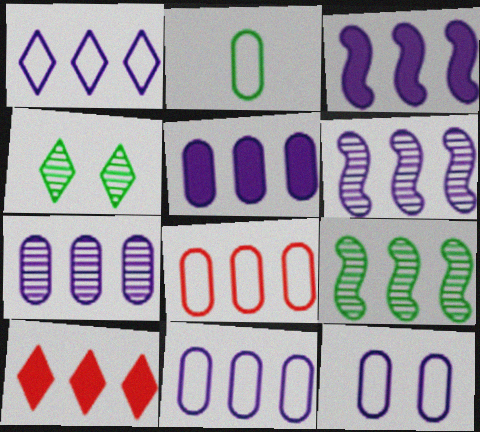[[1, 3, 7], 
[1, 5, 6], 
[2, 8, 12], 
[5, 7, 11], 
[9, 10, 11]]